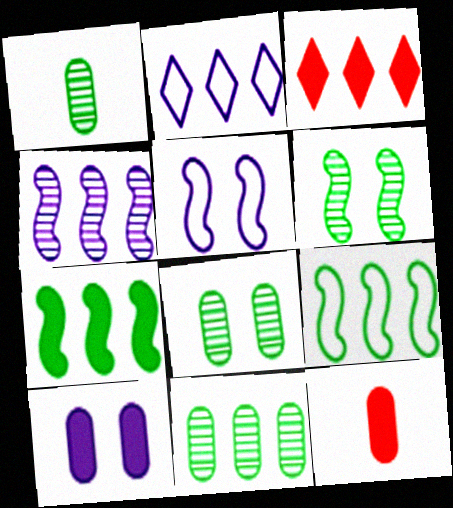[[1, 3, 5], 
[1, 8, 11], 
[2, 6, 12]]